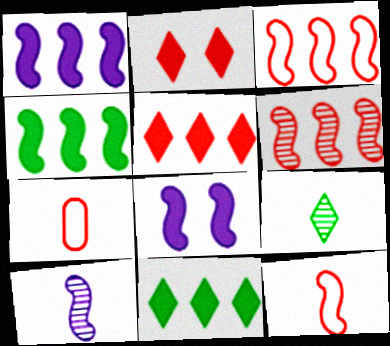[[2, 6, 7]]